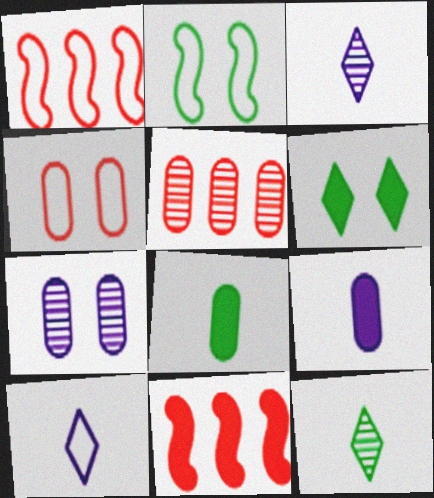[[6, 9, 11]]